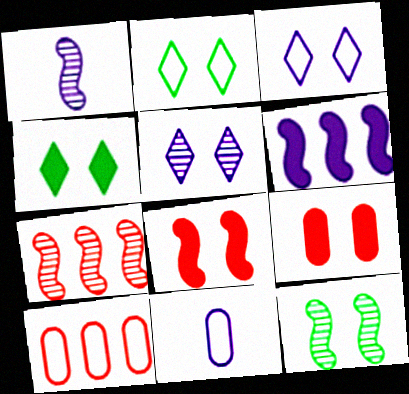[[1, 4, 10], 
[1, 7, 12], 
[3, 9, 12], 
[4, 7, 11], 
[5, 6, 11]]